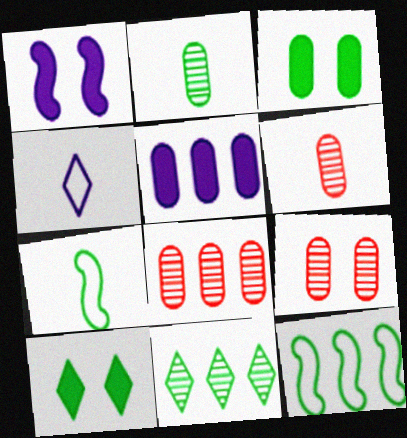[[2, 10, 12], 
[3, 7, 11], 
[6, 8, 9]]